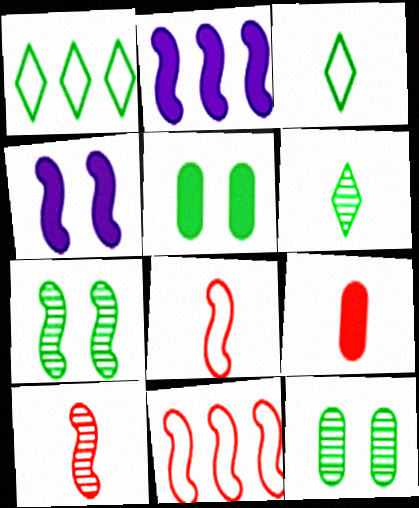[[2, 7, 8]]